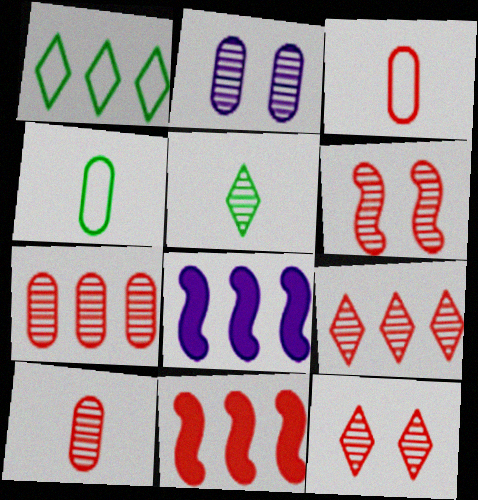[[1, 7, 8], 
[3, 11, 12], 
[4, 8, 12], 
[6, 9, 10]]